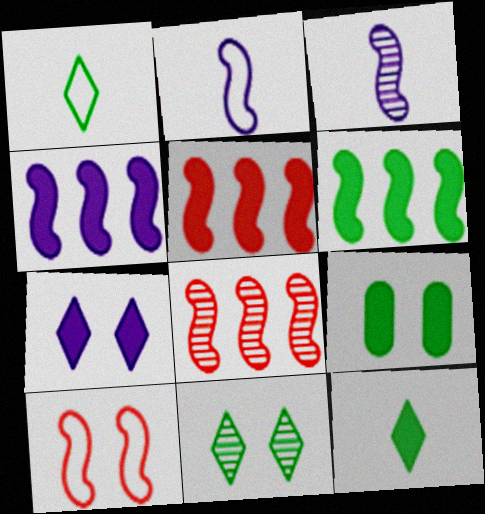[[3, 6, 10], 
[4, 5, 6], 
[6, 9, 12]]